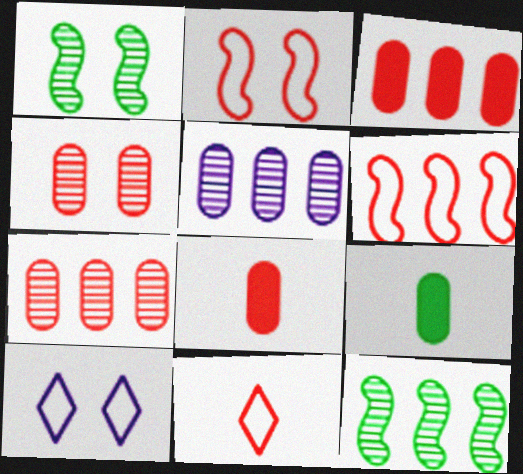[[8, 10, 12]]